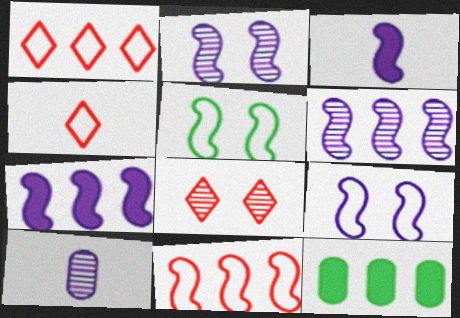[[1, 6, 12], 
[2, 4, 12], 
[3, 6, 9]]